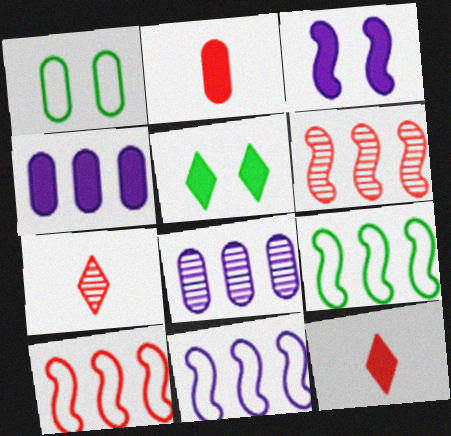[[1, 2, 8], 
[9, 10, 11]]